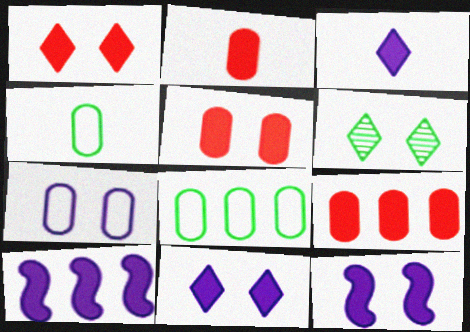[[2, 5, 9]]